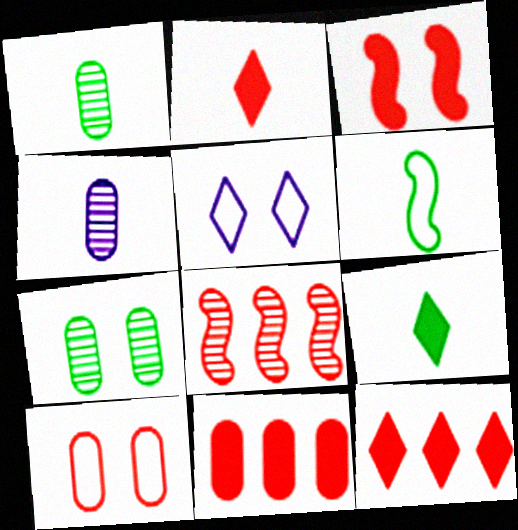[[1, 6, 9], 
[2, 3, 11], 
[2, 4, 6], 
[2, 8, 10], 
[3, 5, 7]]